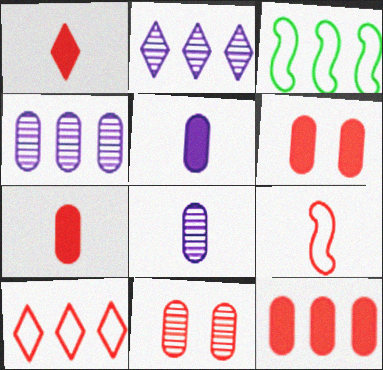[[2, 3, 12], 
[6, 7, 12]]